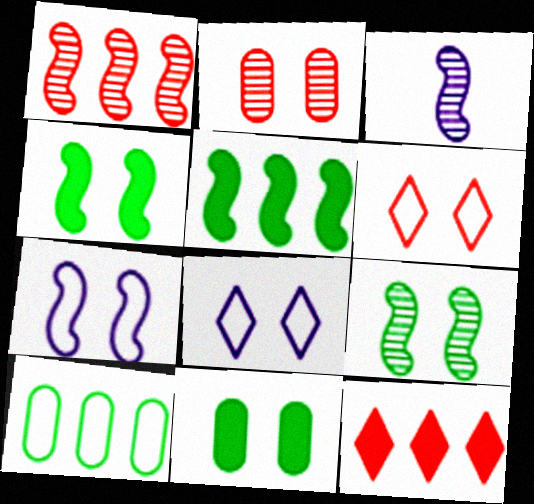[[1, 3, 9], 
[2, 4, 8]]